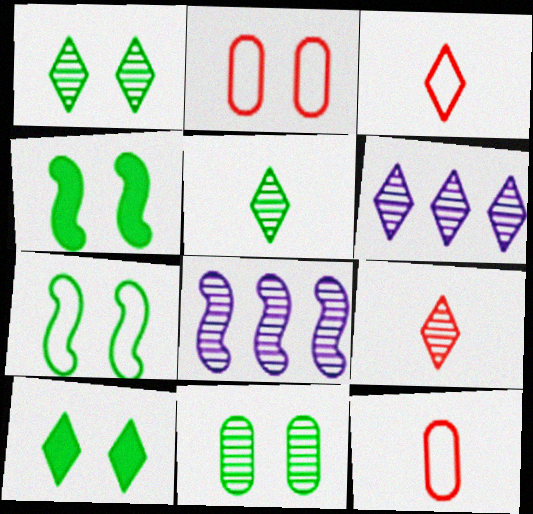[[1, 6, 9], 
[3, 6, 10], 
[4, 6, 12], 
[7, 10, 11], 
[8, 9, 11], 
[8, 10, 12]]